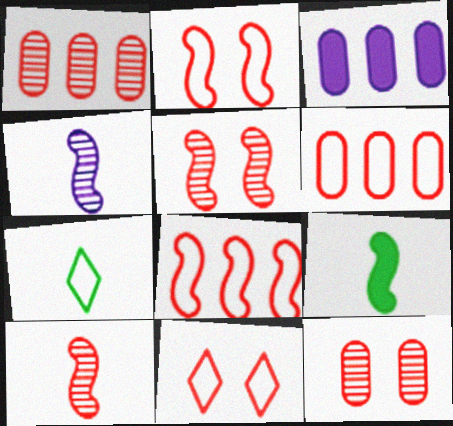[[3, 5, 7]]